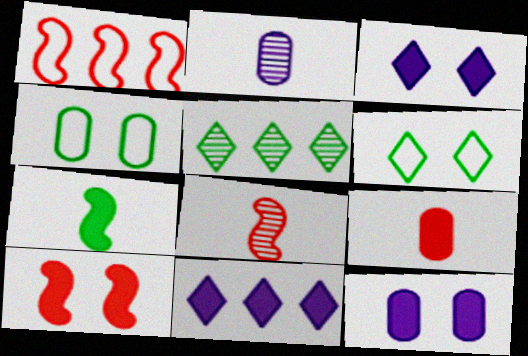[[1, 8, 10], 
[4, 5, 7], 
[4, 8, 11]]